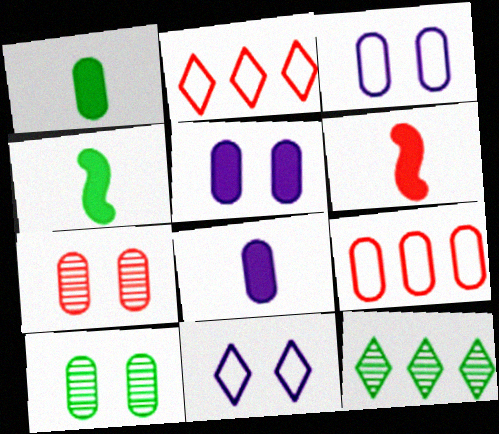[[2, 6, 7], 
[3, 6, 12], 
[8, 9, 10]]